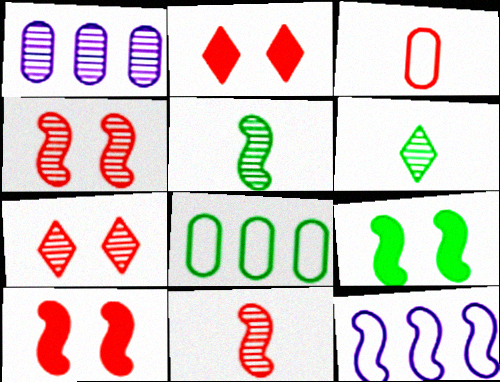[[1, 4, 6], 
[1, 5, 7], 
[5, 10, 12], 
[6, 8, 9], 
[9, 11, 12]]